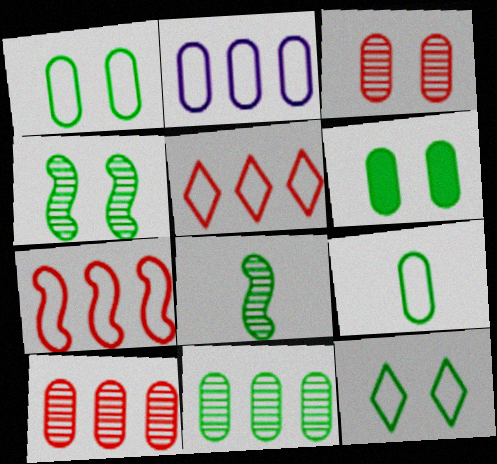[[4, 6, 12], 
[6, 9, 11]]